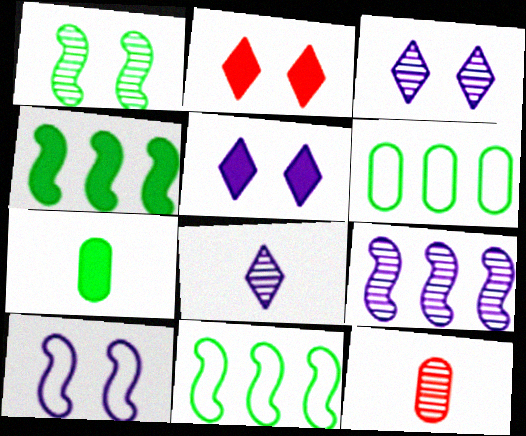[[5, 11, 12]]